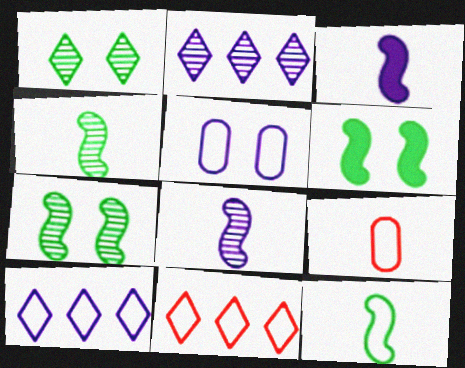[[2, 3, 5], 
[2, 6, 9], 
[5, 11, 12]]